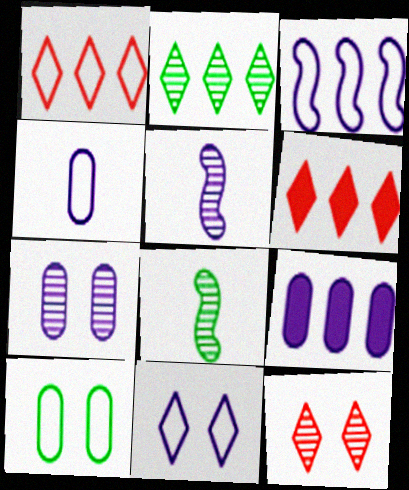[[3, 4, 11], 
[4, 7, 9], 
[5, 6, 10], 
[5, 9, 11]]